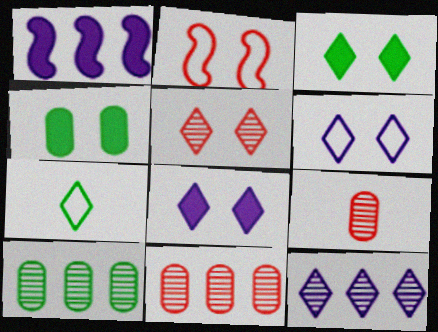[[3, 5, 6]]